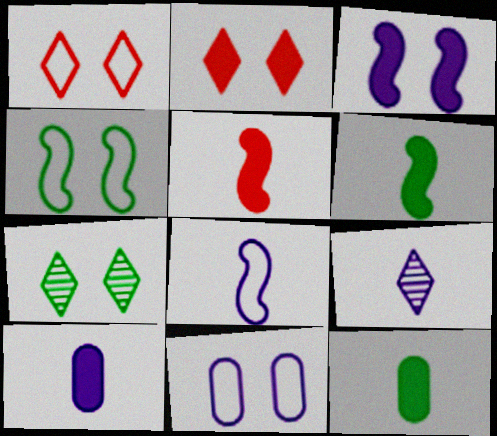[[1, 4, 11], 
[8, 9, 10]]